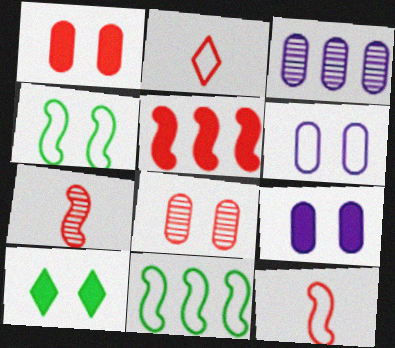[[2, 5, 8], 
[2, 6, 11], 
[3, 10, 12]]